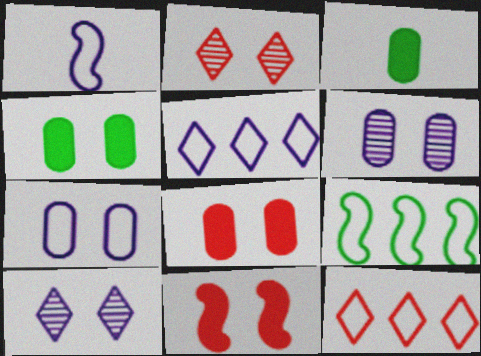[[1, 5, 7]]